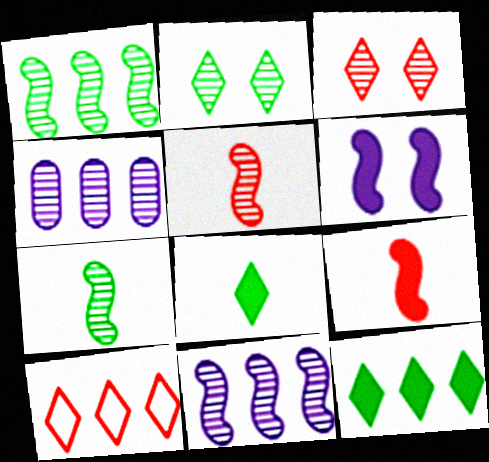[[2, 4, 5], 
[3, 4, 7]]